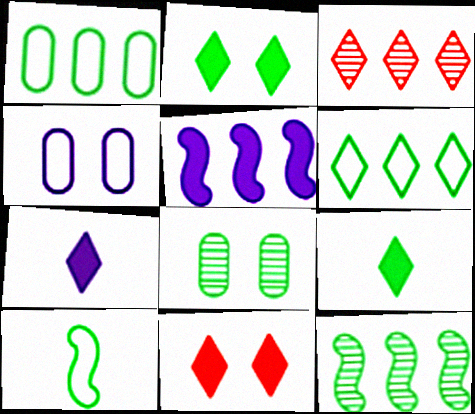[[1, 3, 5]]